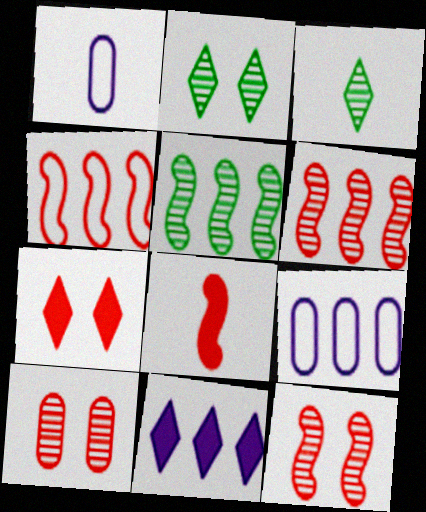[[1, 3, 8], 
[1, 5, 7], 
[2, 8, 9], 
[4, 8, 12]]